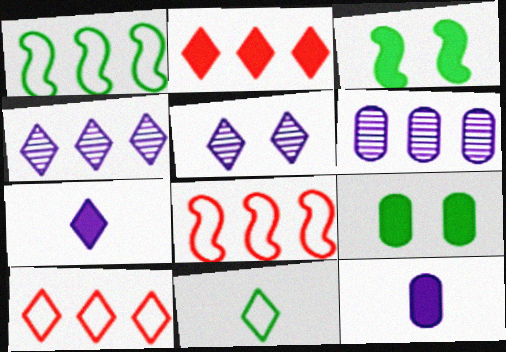[[1, 2, 6], 
[2, 3, 12], 
[2, 5, 11]]